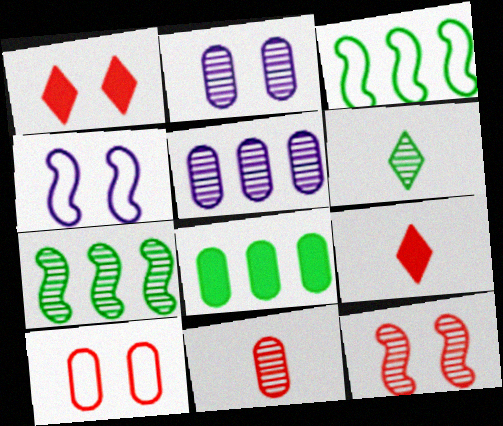[[1, 10, 12], 
[2, 3, 9], 
[5, 6, 12]]